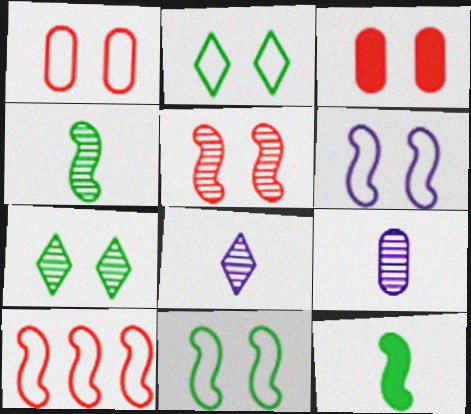[[1, 2, 6], 
[3, 6, 7]]